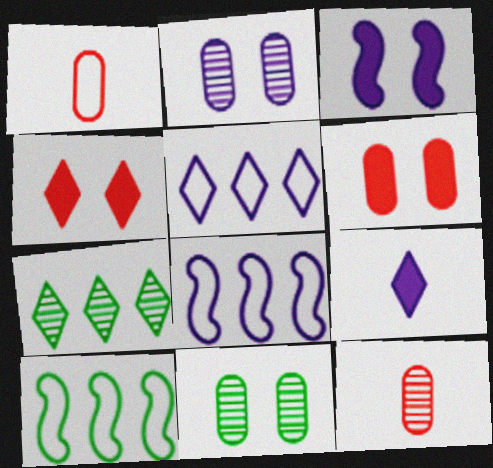[[1, 3, 7], 
[2, 8, 9]]